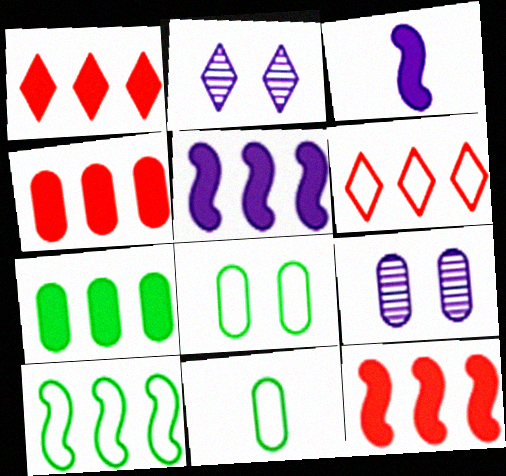[[1, 4, 12], 
[1, 5, 7], 
[2, 11, 12], 
[4, 9, 11]]